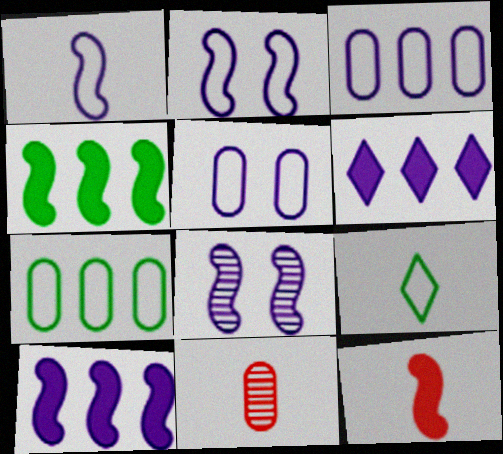[[1, 8, 10]]